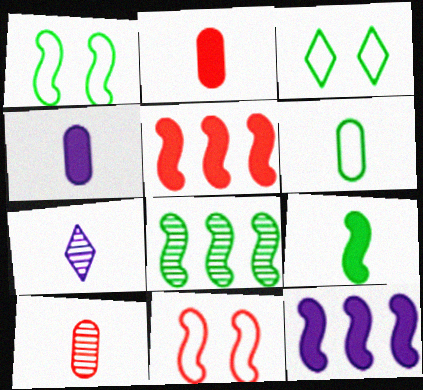[[1, 8, 9], 
[3, 10, 12], 
[4, 6, 10]]